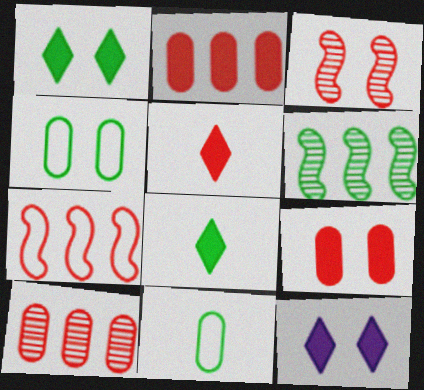[[1, 6, 11], 
[3, 4, 12], 
[4, 6, 8]]